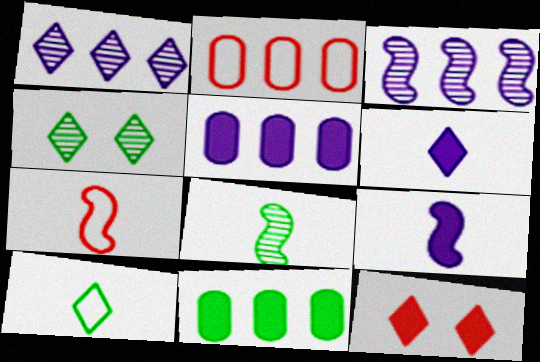[[1, 10, 12], 
[2, 4, 9], 
[4, 5, 7], 
[7, 8, 9], 
[9, 11, 12]]